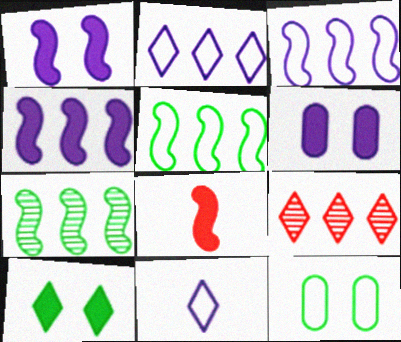[[9, 10, 11]]